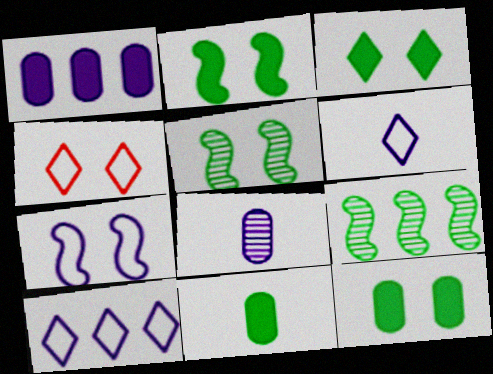[[2, 3, 12]]